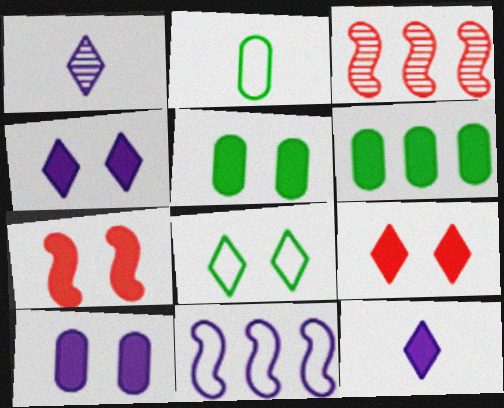[[1, 10, 11], 
[2, 3, 4], 
[4, 5, 7], 
[6, 7, 12]]